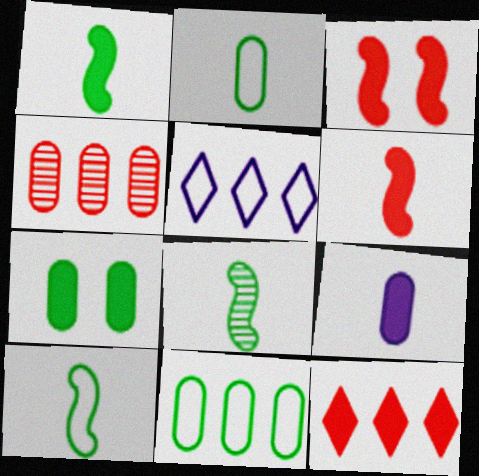[[1, 8, 10]]